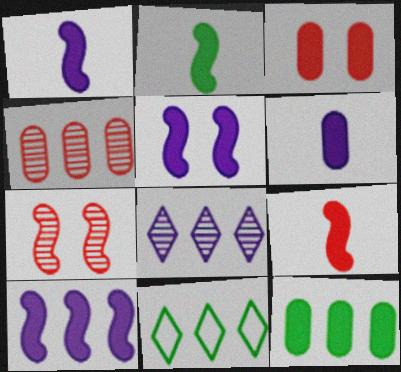[[1, 2, 9], 
[1, 5, 10], 
[3, 6, 12], 
[4, 10, 11], 
[6, 7, 11]]